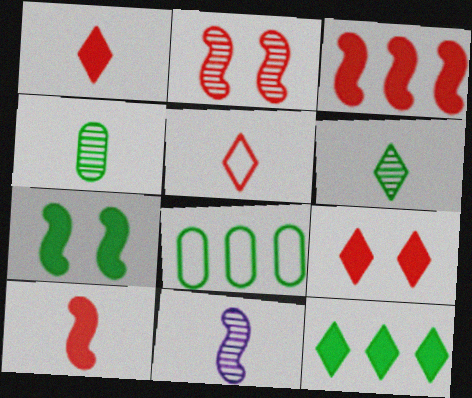[[6, 7, 8], 
[8, 9, 11]]